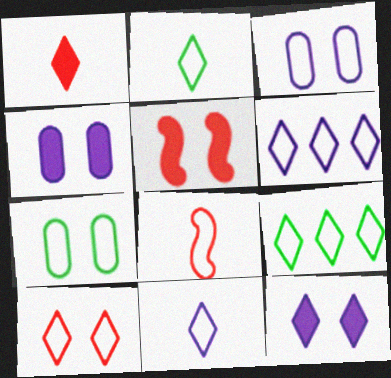[[2, 6, 10], 
[3, 8, 9], 
[6, 7, 8], 
[9, 10, 11]]